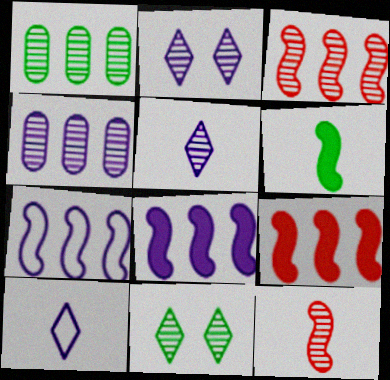[[1, 2, 12], 
[4, 11, 12]]